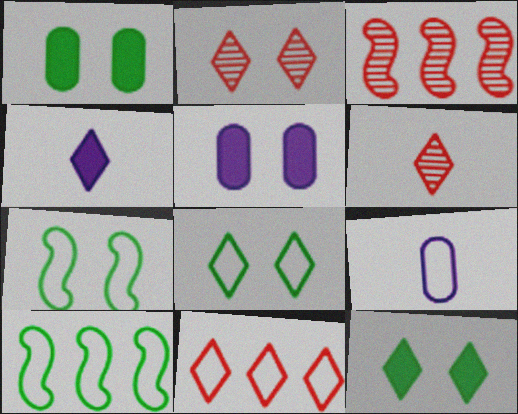[[2, 5, 7], 
[3, 9, 12], 
[5, 6, 10], 
[7, 9, 11]]